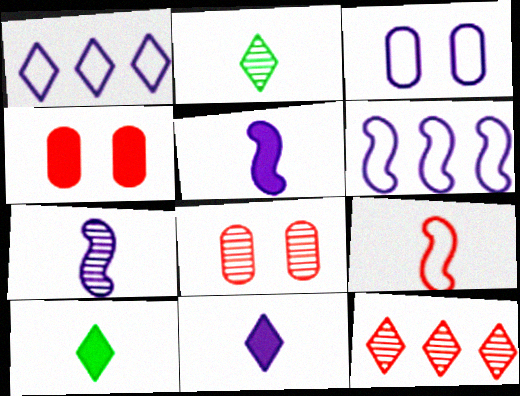[[2, 4, 6], 
[4, 9, 12], 
[6, 8, 10]]